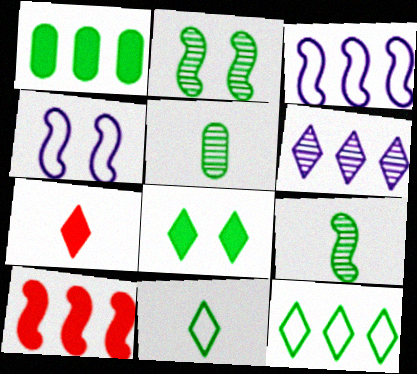[[1, 2, 11], 
[4, 9, 10]]